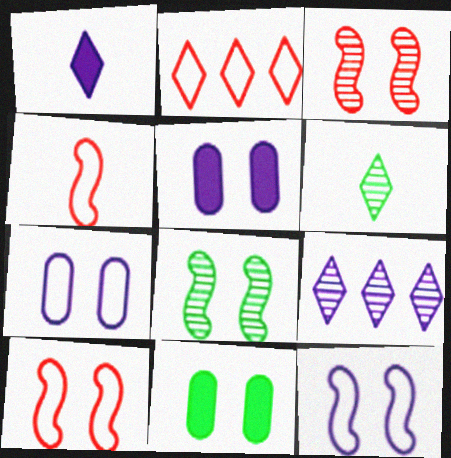[[4, 9, 11]]